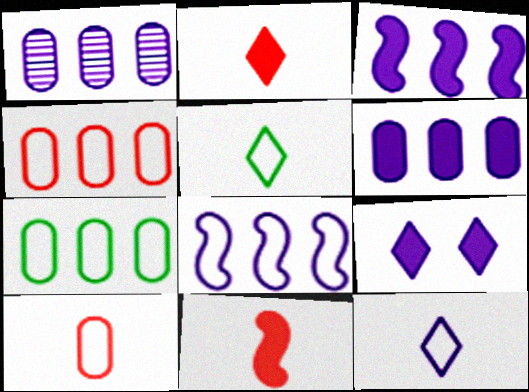[]